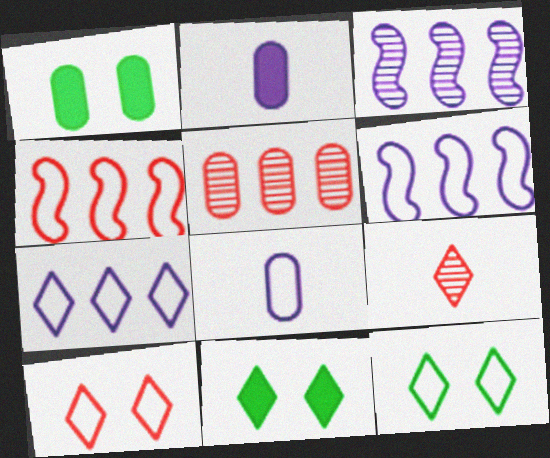[[1, 5, 8], 
[1, 6, 9], 
[4, 8, 12], 
[7, 9, 11]]